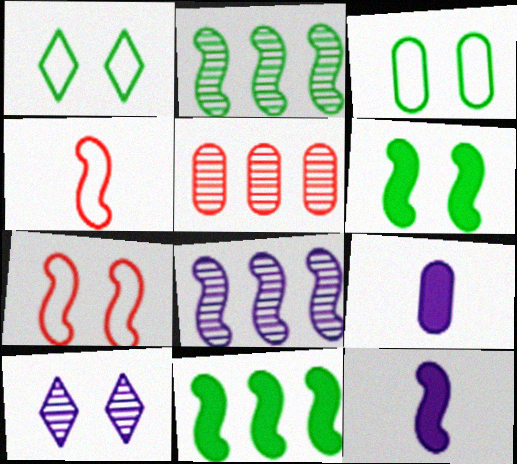[[1, 5, 12], 
[2, 7, 12], 
[3, 5, 9], 
[4, 6, 8]]